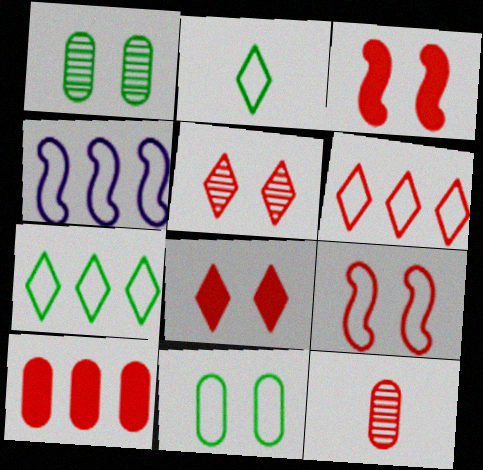[[3, 6, 12]]